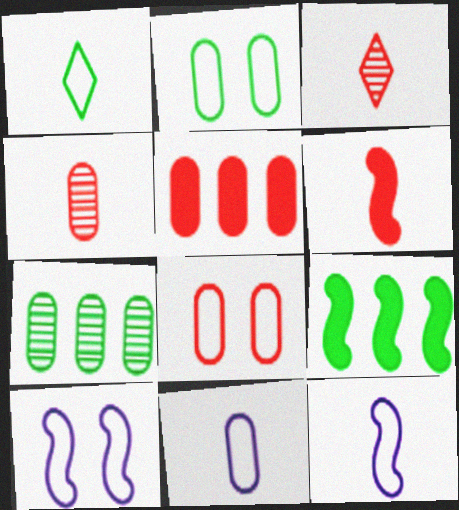[[4, 5, 8]]